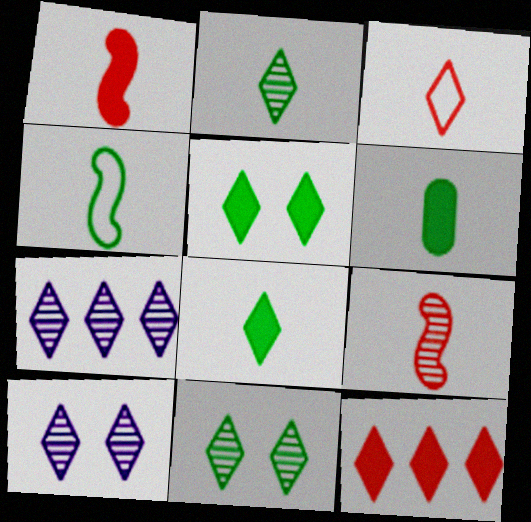[[2, 4, 6], 
[3, 5, 7]]